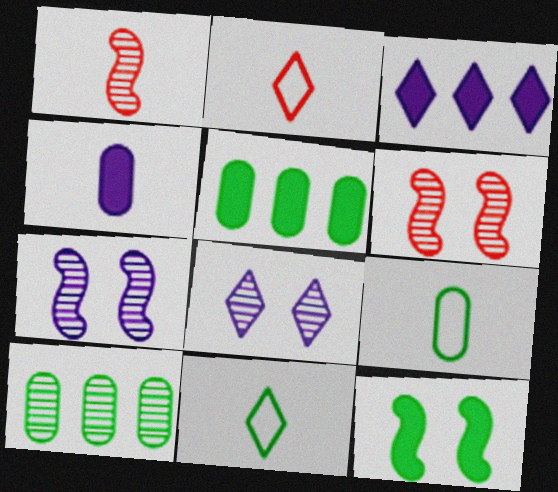[[1, 4, 11], 
[1, 8, 10], 
[2, 5, 7], 
[3, 6, 9], 
[10, 11, 12]]